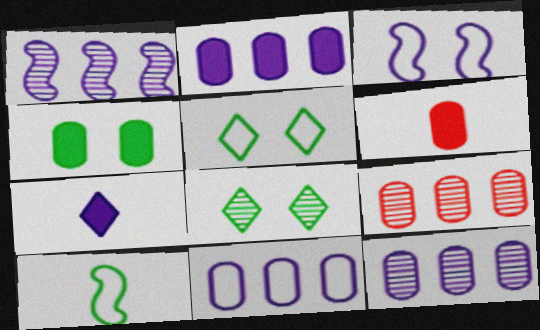[[1, 5, 6], 
[2, 4, 6], 
[2, 11, 12], 
[3, 7, 12]]